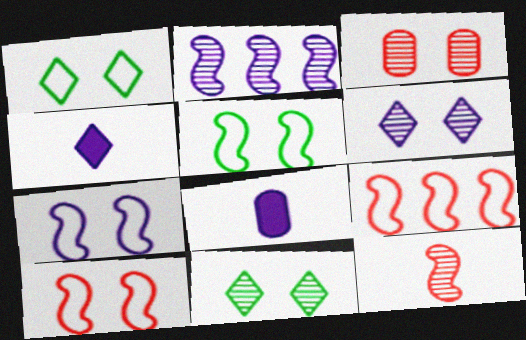[[5, 7, 10], 
[8, 9, 11]]